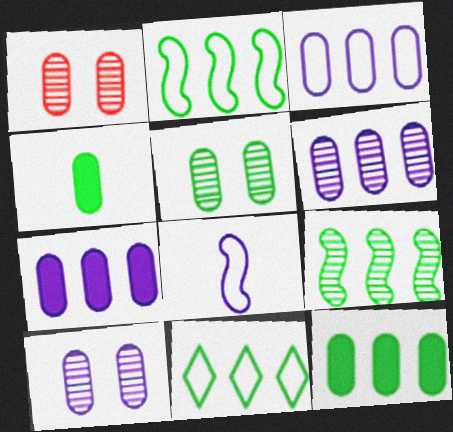[[1, 3, 4], 
[1, 5, 10], 
[3, 6, 7], 
[9, 11, 12]]